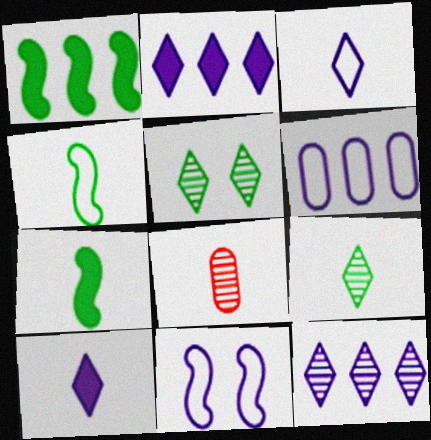[[3, 6, 11], 
[3, 7, 8], 
[4, 8, 10]]